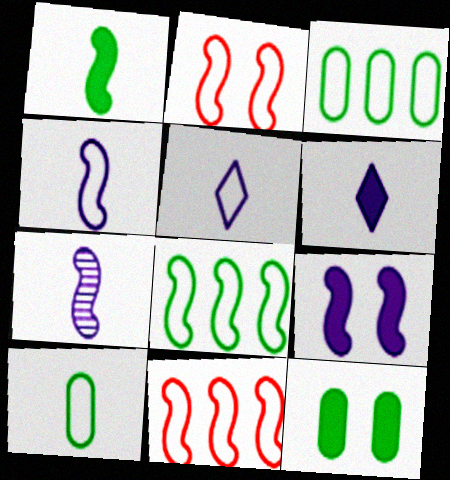[[2, 3, 5], 
[2, 4, 8]]